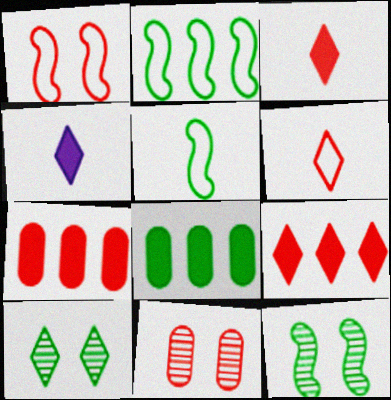[[2, 4, 11], 
[5, 8, 10]]